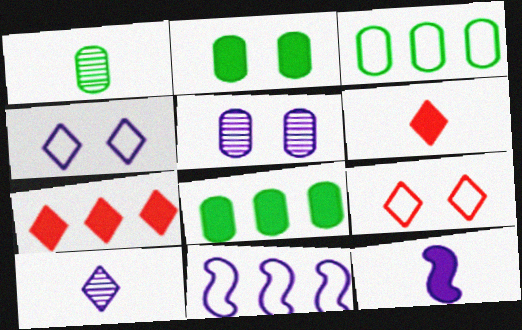[[1, 2, 3], 
[2, 7, 12]]